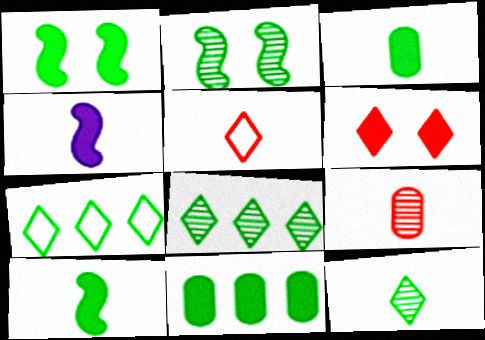[[2, 3, 7], 
[4, 6, 11]]